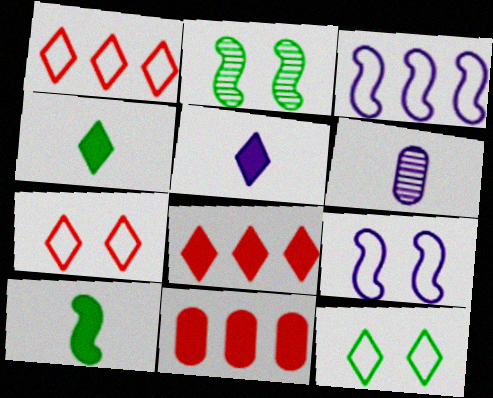[]